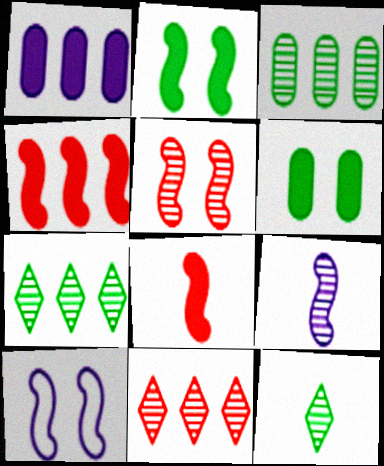[[2, 5, 10]]